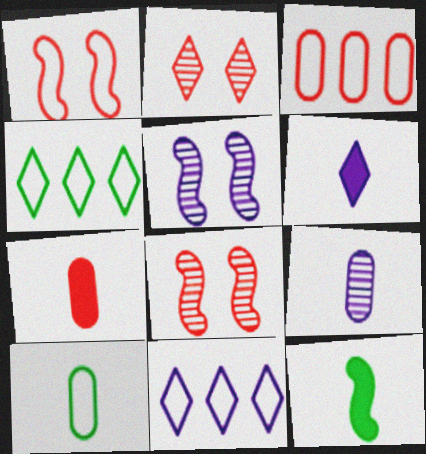[[1, 10, 11], 
[2, 4, 6], 
[4, 5, 7], 
[6, 7, 12], 
[7, 9, 10]]